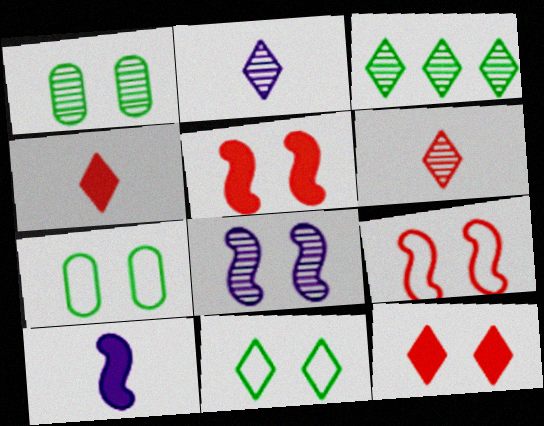[[7, 8, 12]]